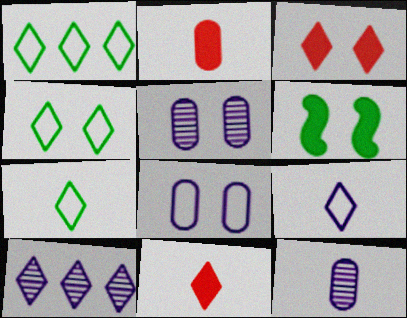[[1, 4, 7], 
[3, 7, 10], 
[4, 10, 11]]